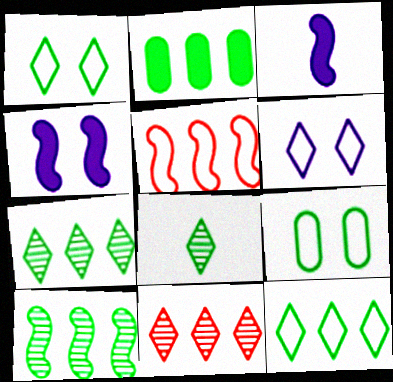[[2, 10, 12], 
[3, 9, 11]]